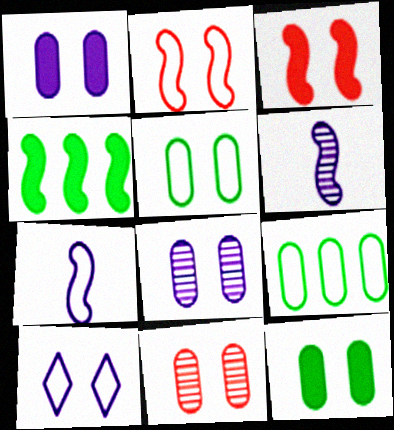[[1, 5, 11], 
[2, 4, 6], 
[2, 5, 10]]